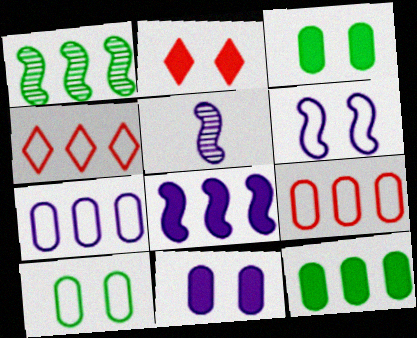[[3, 4, 5], 
[5, 6, 8]]